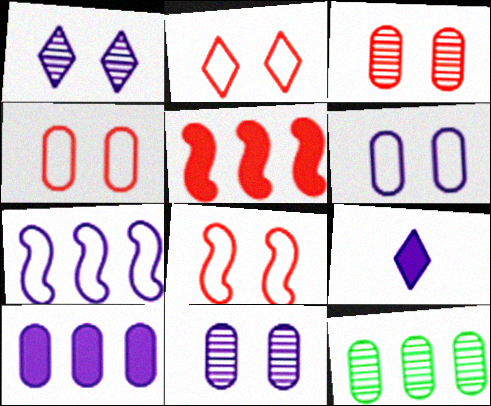[[2, 4, 8], 
[7, 9, 11], 
[8, 9, 12]]